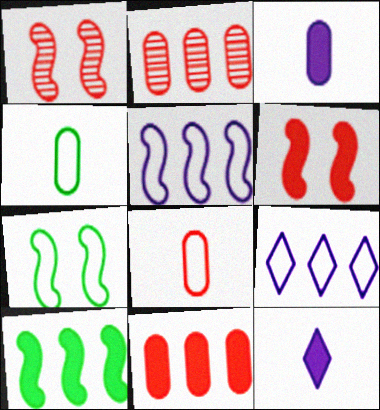[[2, 7, 12], 
[2, 9, 10], 
[7, 8, 9]]